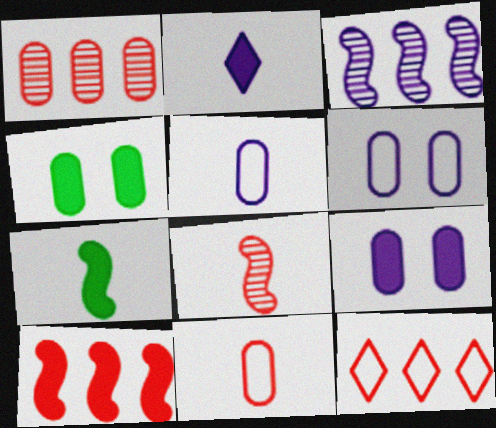[[1, 4, 5], 
[1, 10, 12], 
[2, 3, 6], 
[2, 4, 10]]